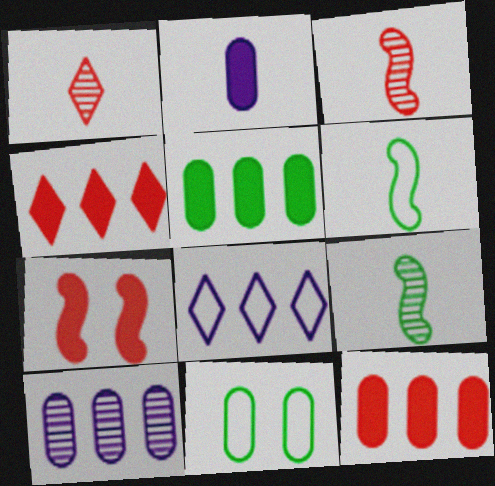[[1, 2, 6]]